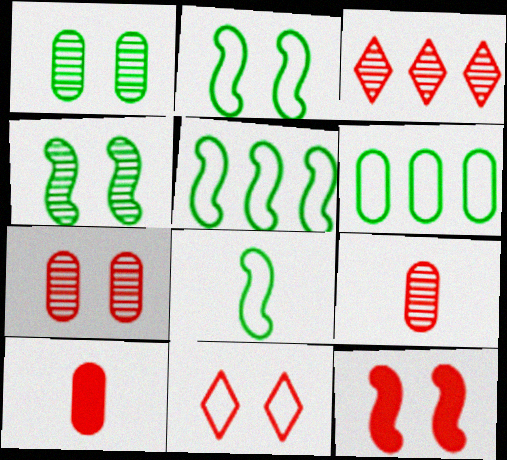[[2, 5, 8], 
[7, 11, 12]]